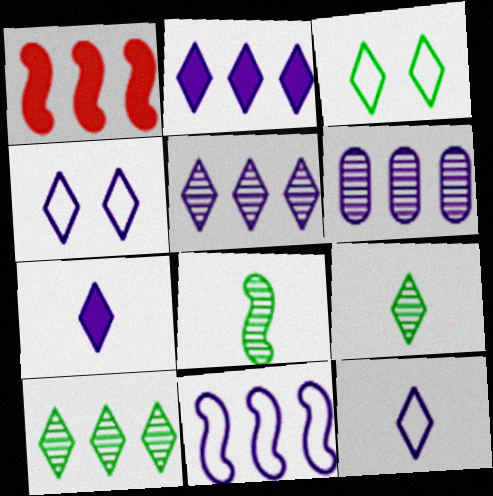[[2, 6, 11], 
[4, 5, 7]]